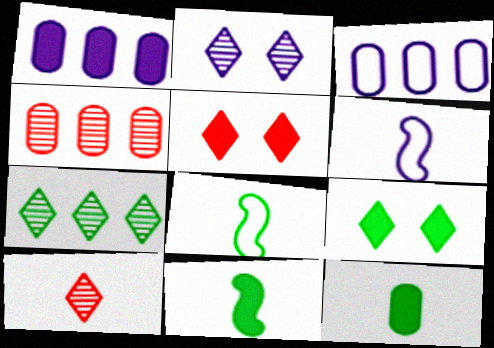[[1, 2, 6], 
[1, 5, 11], 
[2, 7, 10], 
[4, 6, 9], 
[6, 10, 12]]